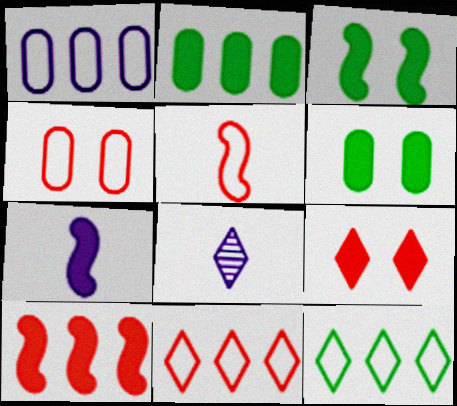[[2, 7, 9], 
[3, 7, 10], 
[4, 5, 11], 
[8, 9, 12]]